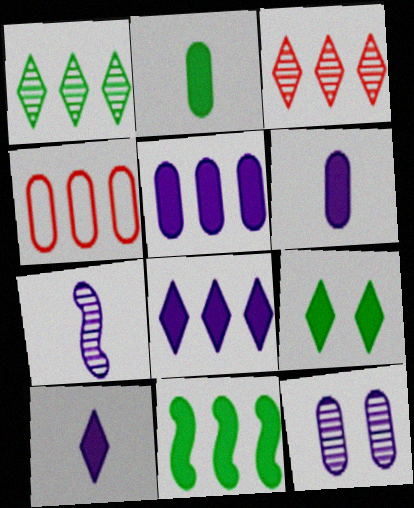[[2, 4, 12], 
[2, 9, 11], 
[4, 7, 9]]